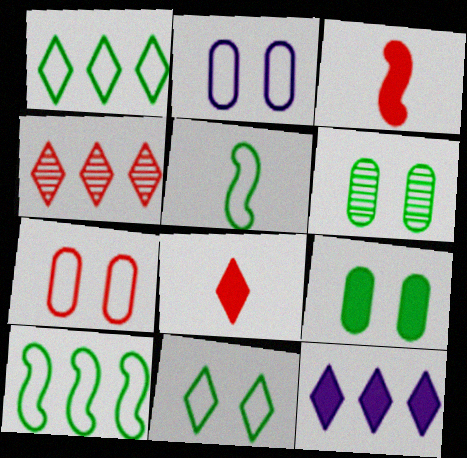[[1, 4, 12], 
[3, 4, 7], 
[3, 9, 12]]